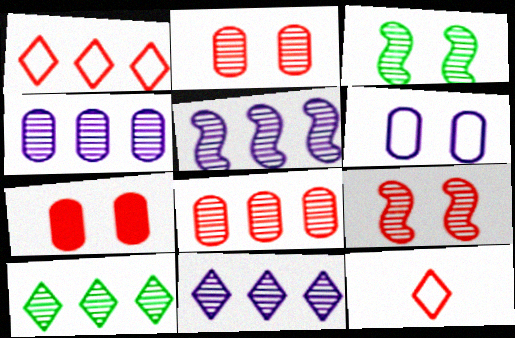[[4, 5, 11], 
[5, 8, 10]]